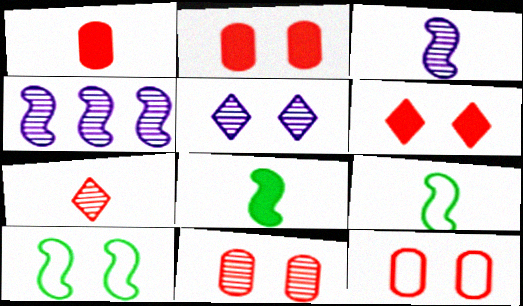[[2, 5, 10], 
[2, 11, 12]]